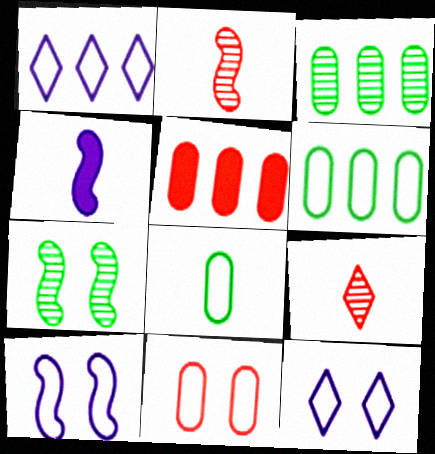[[4, 8, 9]]